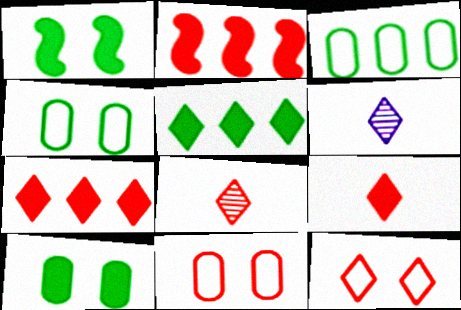[[2, 4, 6], 
[2, 8, 11], 
[5, 6, 12], 
[7, 8, 12]]